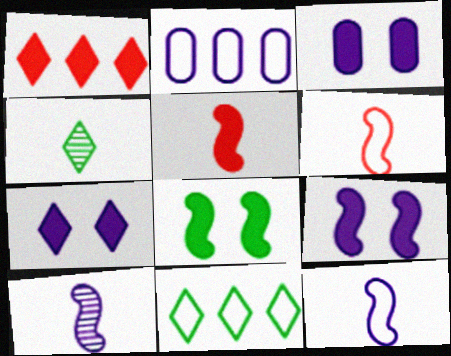[[2, 7, 10], 
[3, 7, 9]]